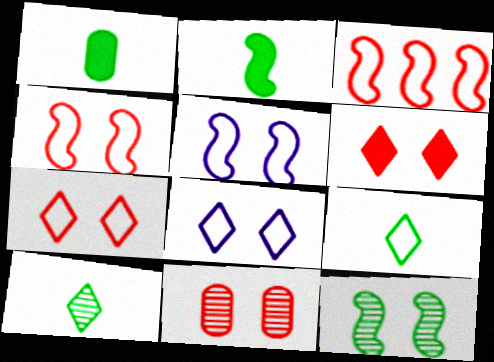[[4, 6, 11]]